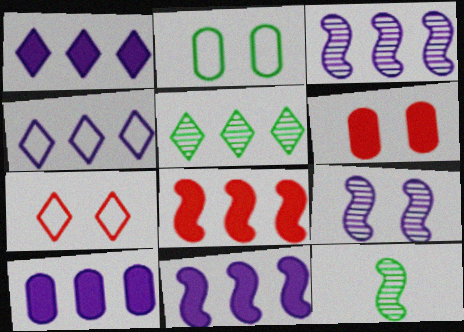[[1, 10, 11], 
[3, 4, 10], 
[4, 6, 12], 
[7, 10, 12]]